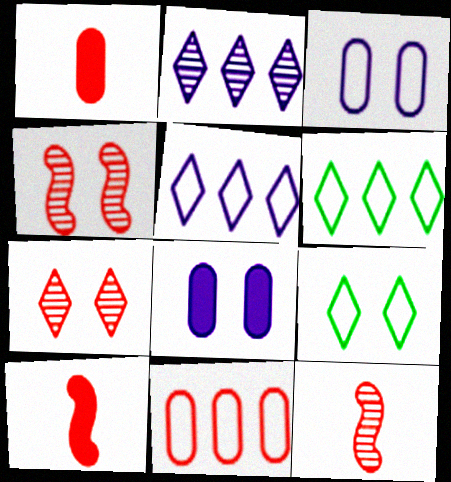[[4, 8, 9], 
[6, 8, 12], 
[7, 10, 11]]